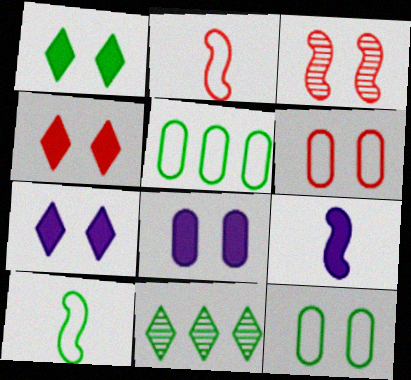[[1, 4, 7], 
[2, 8, 11], 
[3, 4, 6], 
[3, 7, 12], 
[6, 9, 11]]